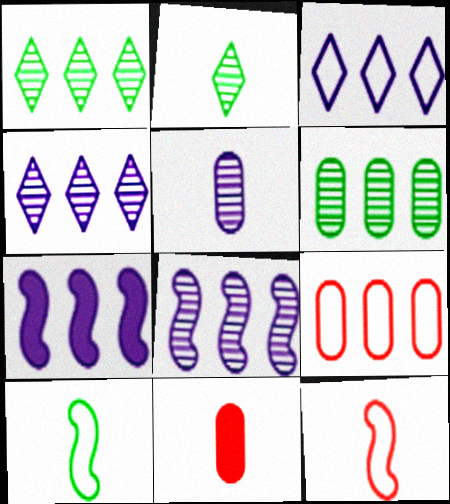[[1, 7, 9]]